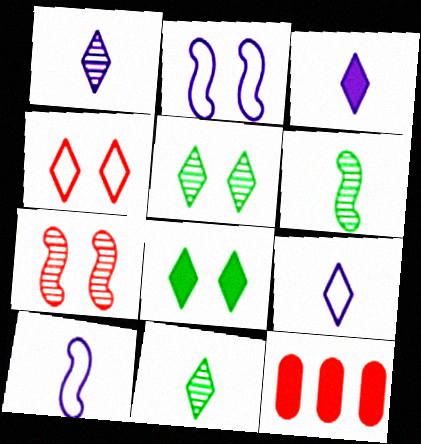[[1, 3, 9], 
[2, 11, 12], 
[5, 10, 12]]